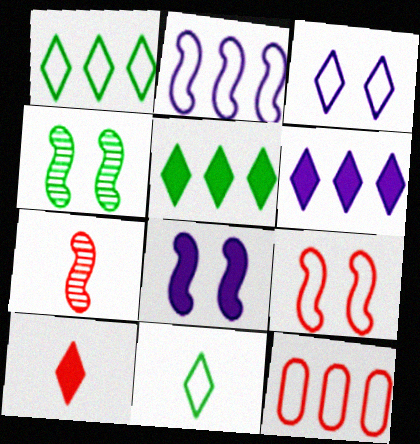[[1, 2, 12], 
[4, 8, 9]]